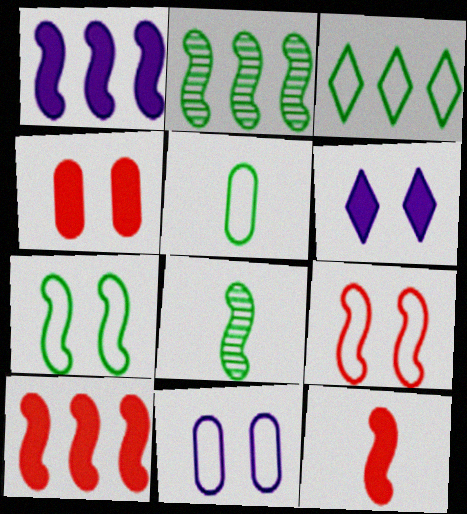[[1, 8, 9], 
[3, 5, 7]]